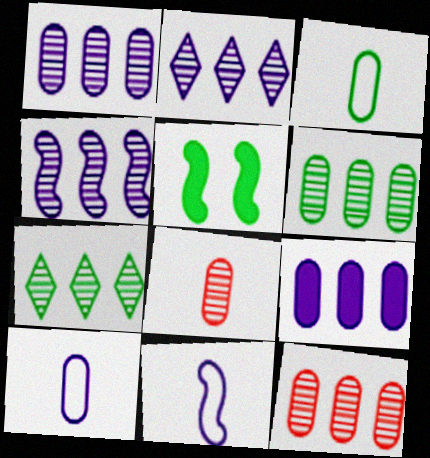[[1, 2, 4], 
[1, 6, 12], 
[3, 5, 7], 
[4, 7, 12]]